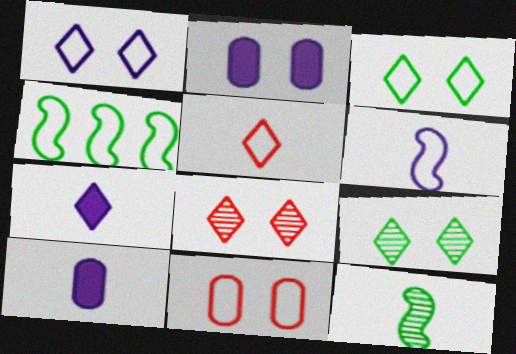[[4, 8, 10], 
[5, 10, 12]]